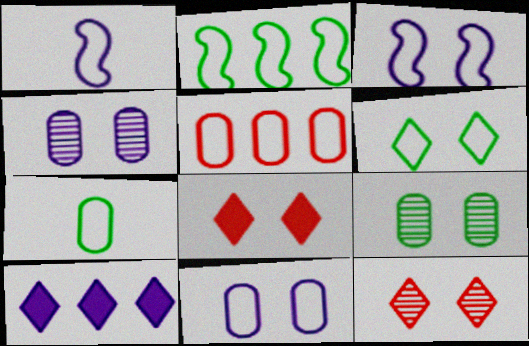[[1, 4, 10], 
[1, 5, 6], 
[2, 6, 7], 
[3, 8, 9], 
[5, 7, 11]]